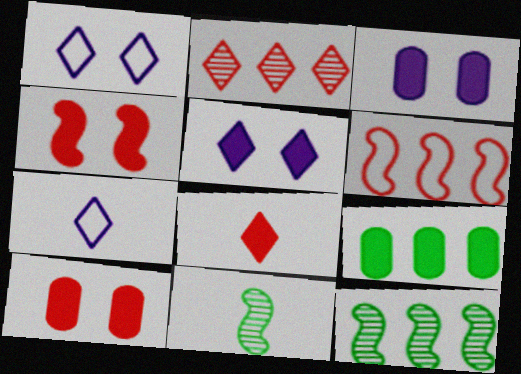[[7, 10, 12]]